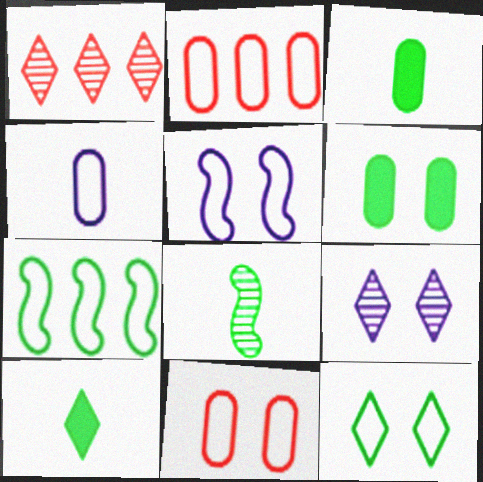[[1, 3, 5], 
[5, 11, 12]]